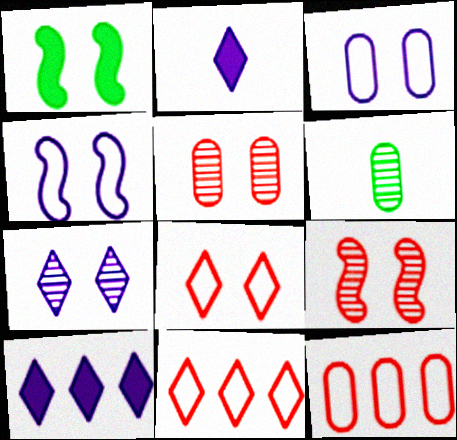[[1, 4, 9]]